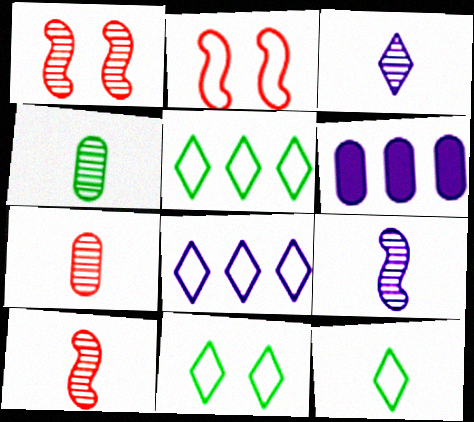[[1, 6, 12], 
[3, 4, 10], 
[5, 11, 12], 
[6, 10, 11]]